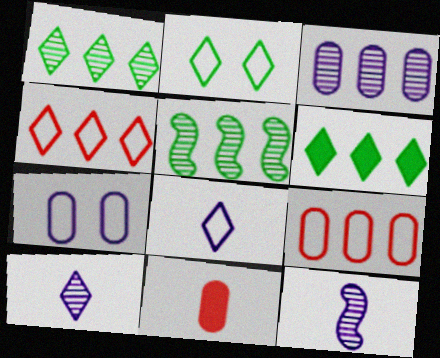[[2, 4, 8]]